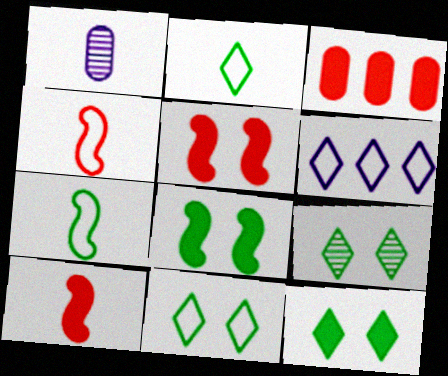[[1, 2, 10], 
[9, 11, 12]]